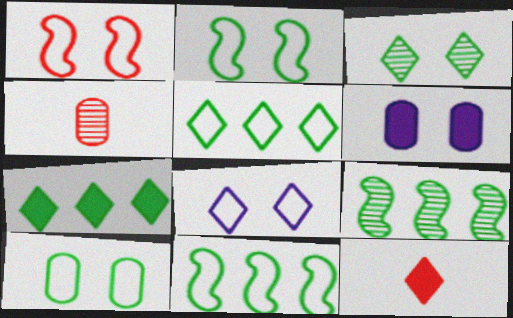[[1, 3, 6], 
[1, 8, 10]]